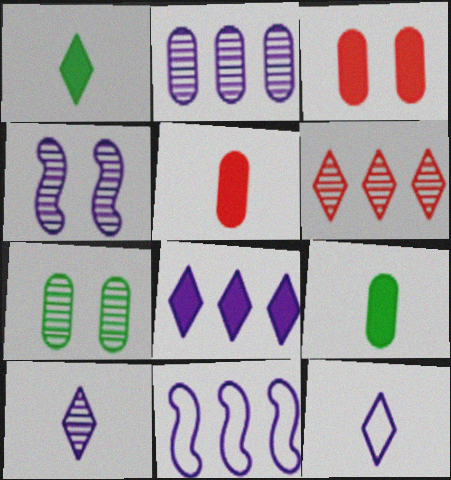[[2, 4, 10], 
[2, 8, 11]]